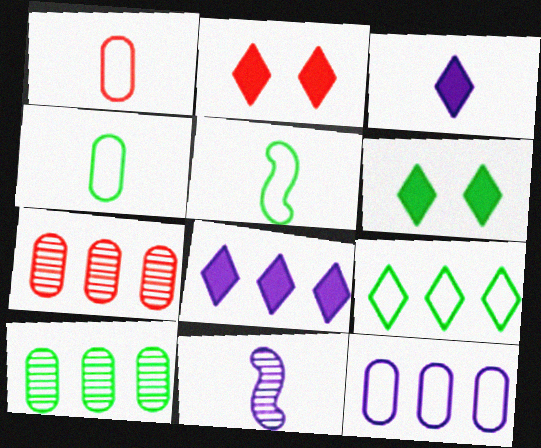[[5, 6, 10]]